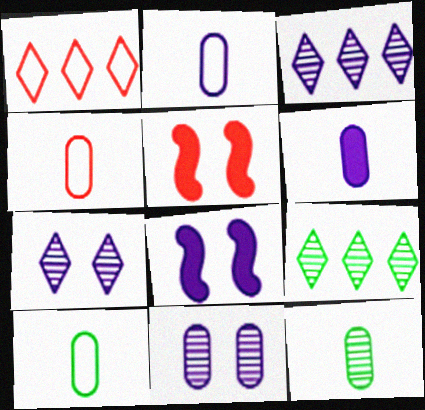[[1, 8, 12], 
[2, 3, 8], 
[2, 4, 10], 
[2, 5, 9], 
[3, 5, 10], 
[4, 6, 12], 
[4, 8, 9]]